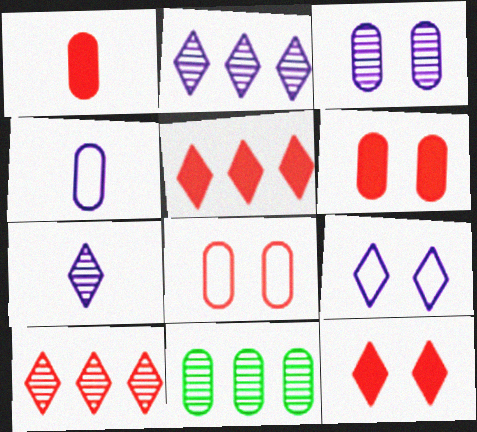[[4, 6, 11]]